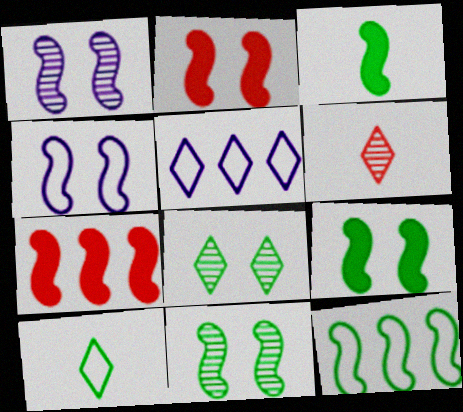[[2, 4, 11], 
[3, 11, 12]]